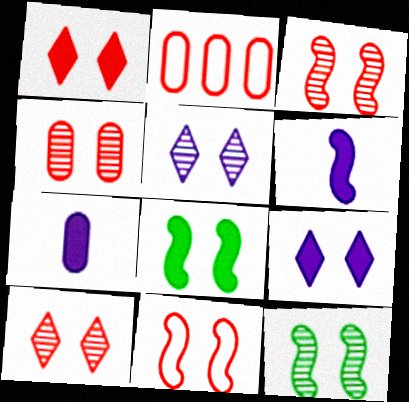[[1, 4, 11], 
[3, 4, 10], 
[4, 5, 12]]